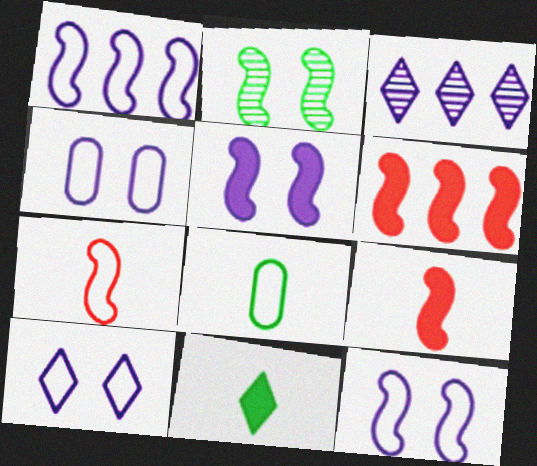[[1, 2, 9], 
[4, 10, 12]]